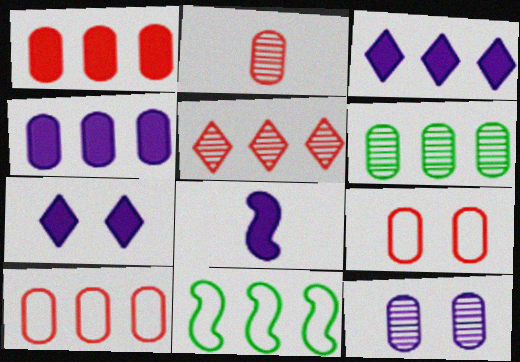[[1, 2, 9], 
[2, 6, 12], 
[2, 7, 11], 
[4, 5, 11], 
[4, 6, 10], 
[4, 7, 8]]